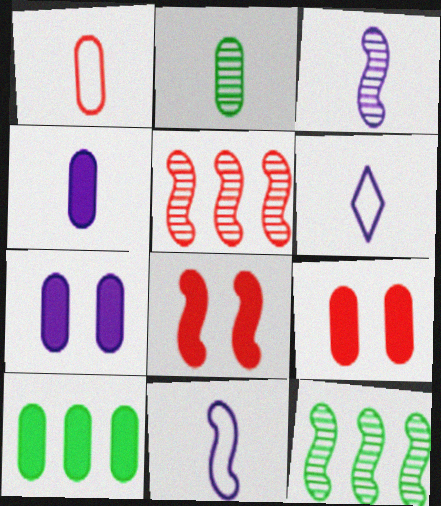[[1, 2, 4], 
[3, 4, 6], 
[4, 9, 10], 
[6, 9, 12], 
[8, 11, 12]]